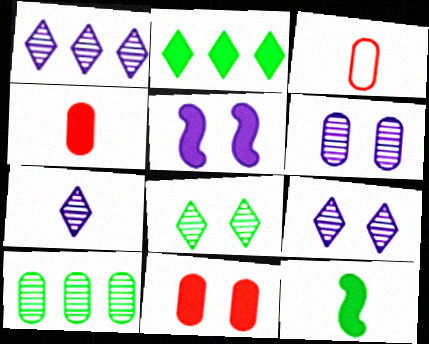[[1, 7, 9], 
[2, 4, 5], 
[3, 7, 12]]